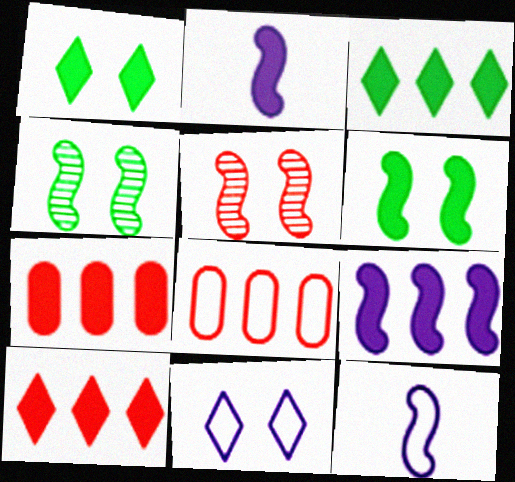[[1, 2, 7], 
[3, 7, 9]]